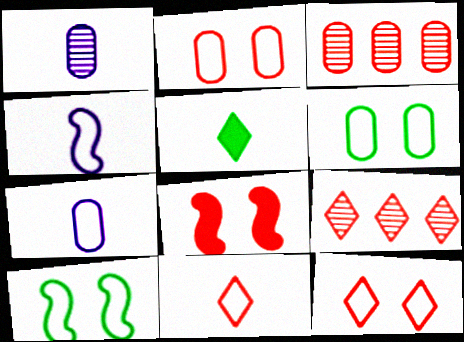[[3, 8, 11]]